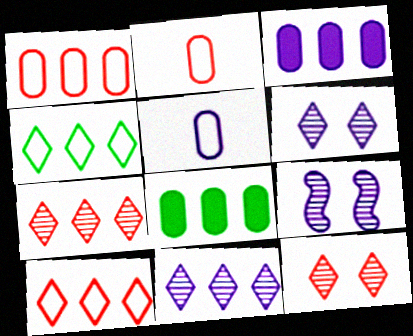[]